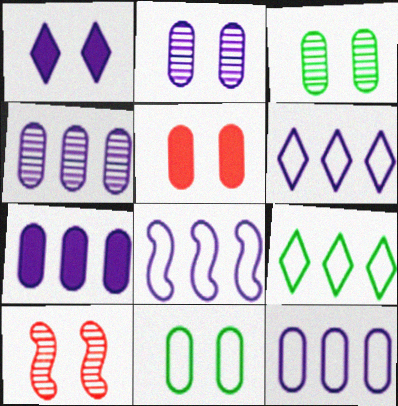[[1, 10, 11], 
[2, 5, 11], 
[4, 7, 12], 
[6, 8, 12]]